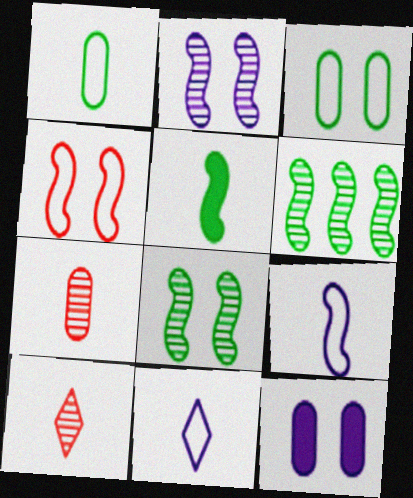[[5, 7, 11]]